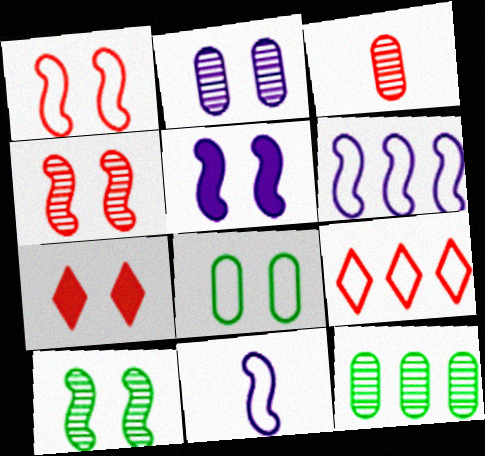[[1, 5, 10], 
[2, 3, 12], 
[7, 11, 12], 
[8, 9, 11]]